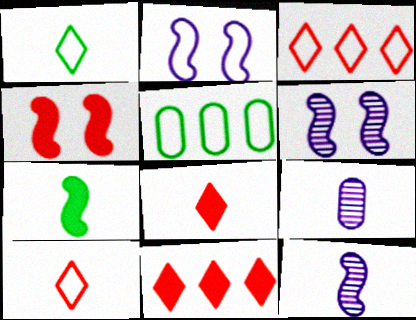[[2, 5, 10], 
[5, 6, 8], 
[7, 9, 10]]